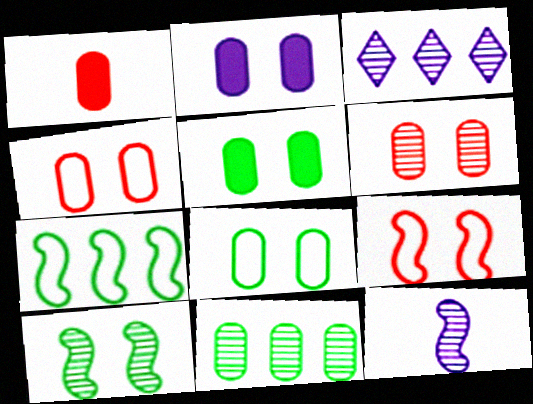[[2, 6, 8]]